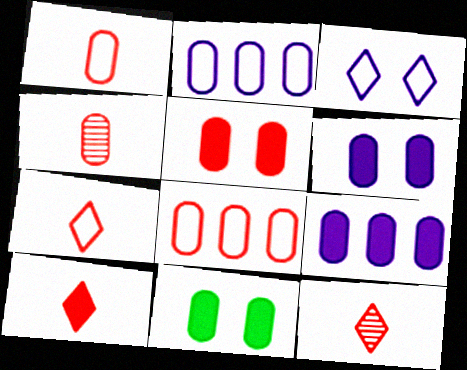[[2, 4, 11], 
[4, 5, 8], 
[5, 6, 11], 
[7, 10, 12]]